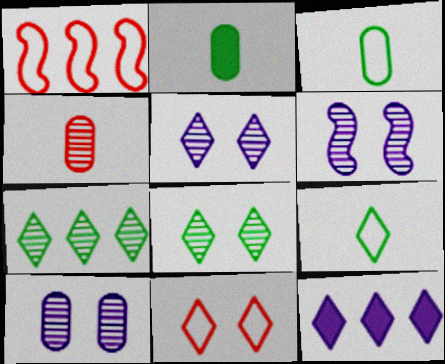[[1, 2, 5], 
[4, 6, 7], 
[5, 6, 10]]